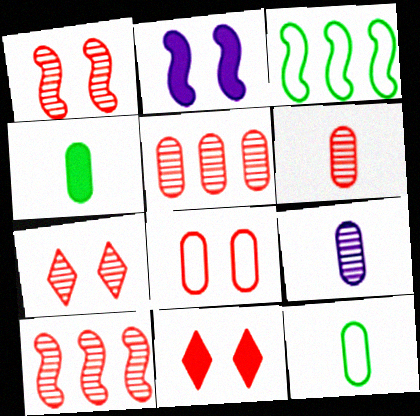[[1, 8, 11], 
[3, 9, 11], 
[6, 7, 10]]